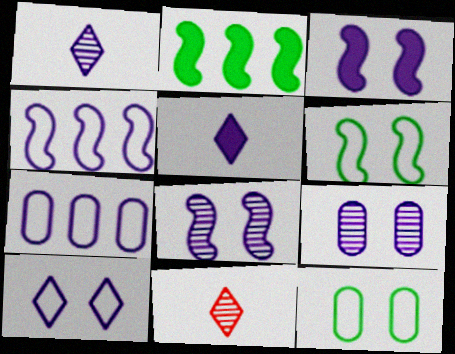[[1, 3, 7], 
[3, 9, 10], 
[4, 5, 9], 
[5, 7, 8]]